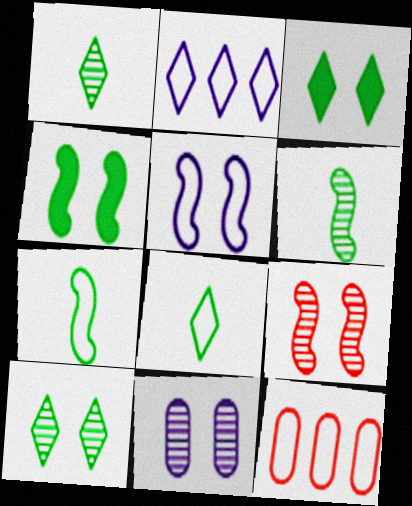[[4, 5, 9], 
[5, 8, 12], 
[9, 10, 11]]